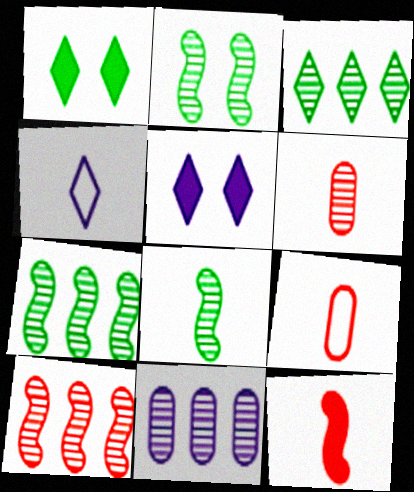[[2, 7, 8], 
[3, 10, 11], 
[5, 7, 9]]